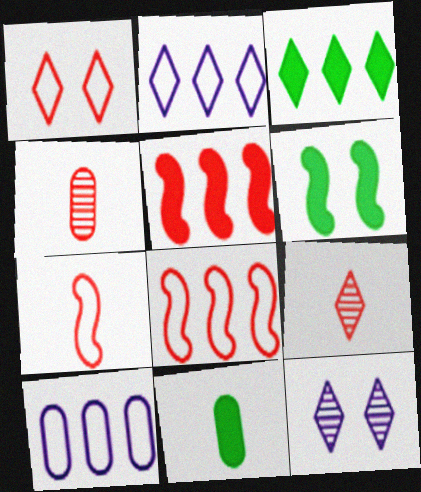[[1, 4, 5], 
[2, 4, 6], 
[3, 6, 11], 
[6, 9, 10], 
[8, 11, 12]]